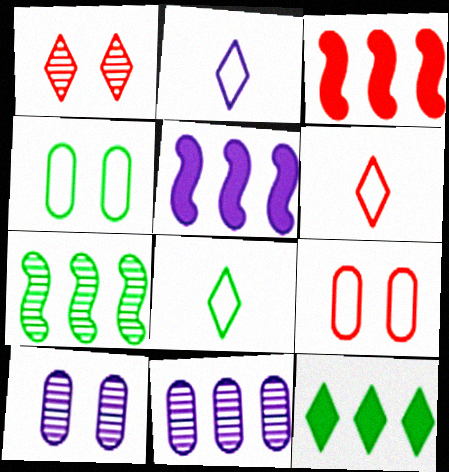[[1, 2, 12], 
[2, 5, 10], 
[2, 6, 8], 
[3, 8, 10]]